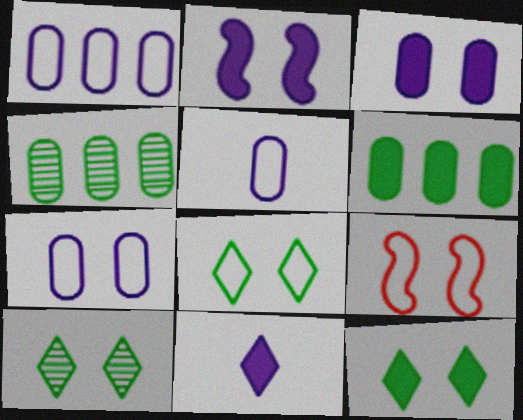[[1, 5, 7], 
[3, 9, 10], 
[4, 9, 11], 
[7, 8, 9], 
[8, 10, 12]]